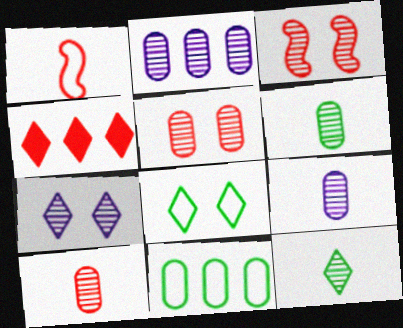[[1, 4, 5], 
[2, 3, 12], 
[2, 5, 6], 
[6, 9, 10]]